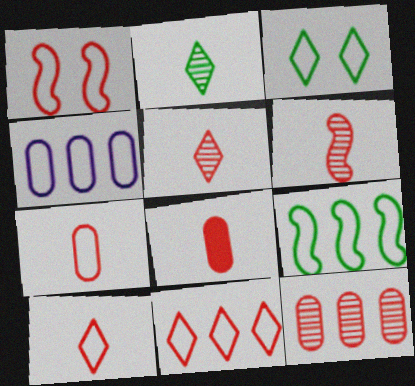[[1, 7, 11], 
[4, 9, 11], 
[6, 8, 10]]